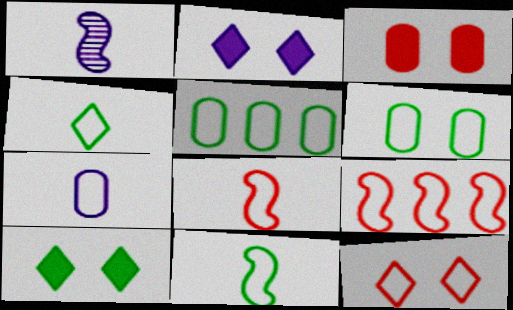[[4, 7, 8]]